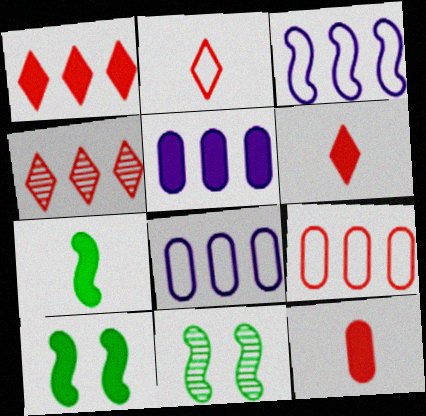[[2, 5, 11], 
[5, 6, 10], 
[6, 8, 11]]